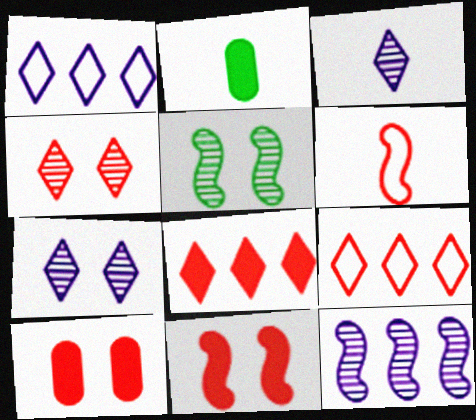[[2, 3, 6]]